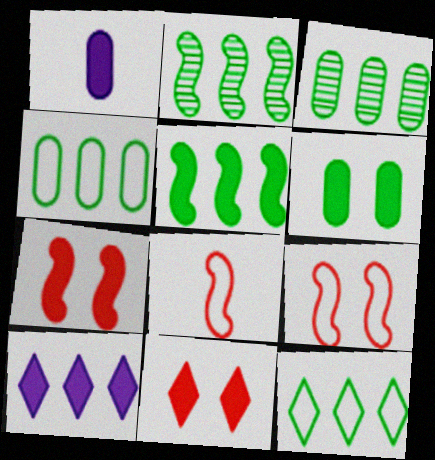[[1, 5, 11], 
[3, 5, 12]]